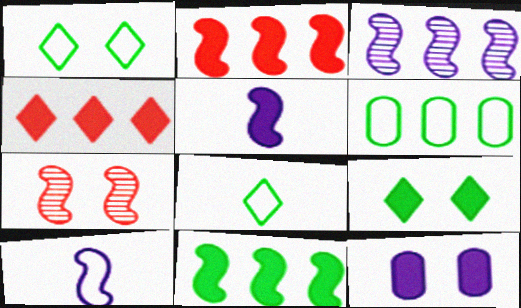[[1, 7, 12], 
[3, 4, 6], 
[7, 10, 11]]